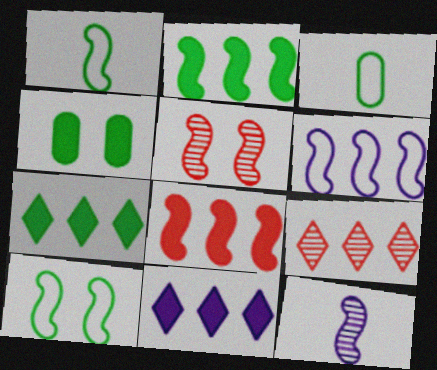[[3, 5, 11], 
[8, 10, 12]]